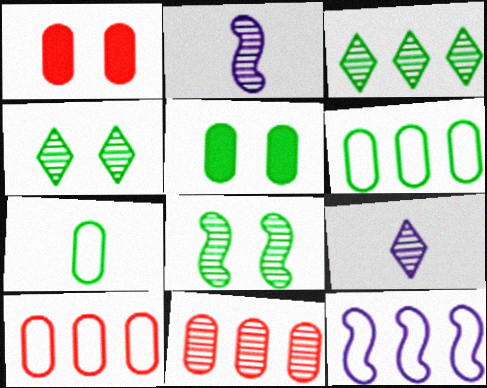[[2, 4, 11], 
[8, 9, 11]]